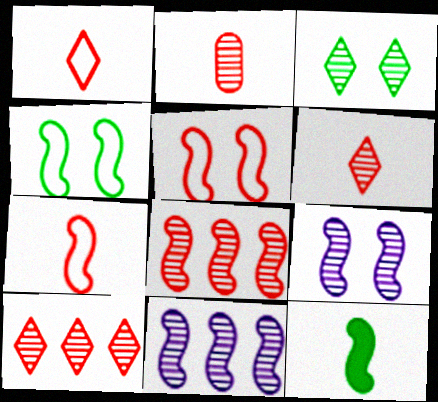[[2, 3, 11], 
[5, 11, 12]]